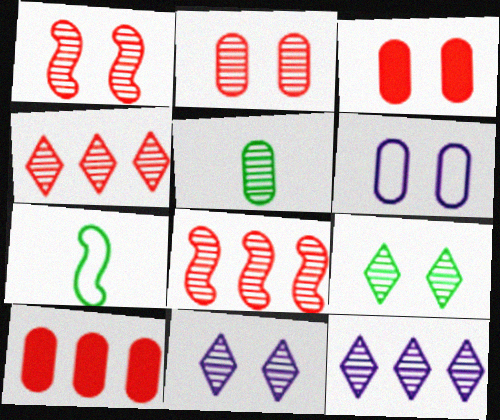[[1, 5, 12], 
[3, 7, 12], 
[5, 6, 10], 
[5, 8, 11], 
[7, 10, 11]]